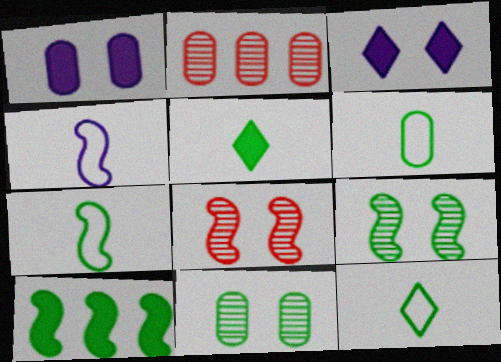[[1, 2, 6], 
[2, 3, 7], 
[4, 8, 10], 
[6, 7, 12], 
[7, 9, 10], 
[10, 11, 12]]